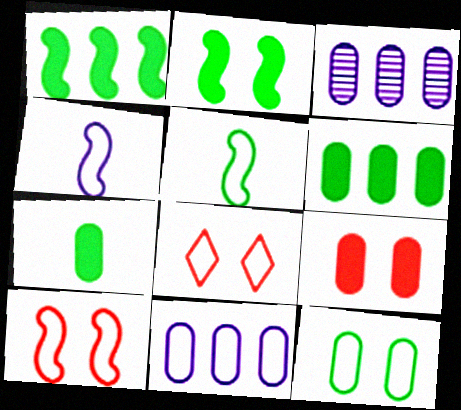[[5, 8, 11]]